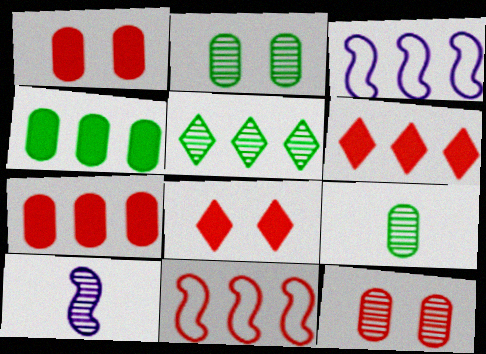[[3, 5, 7], 
[3, 8, 9], 
[5, 10, 12]]